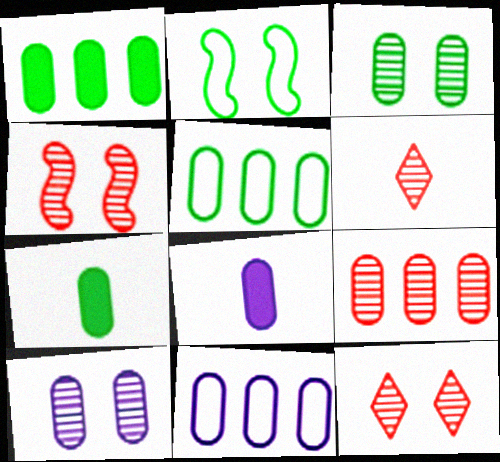[[1, 9, 11], 
[3, 5, 7], 
[4, 6, 9], 
[8, 10, 11]]